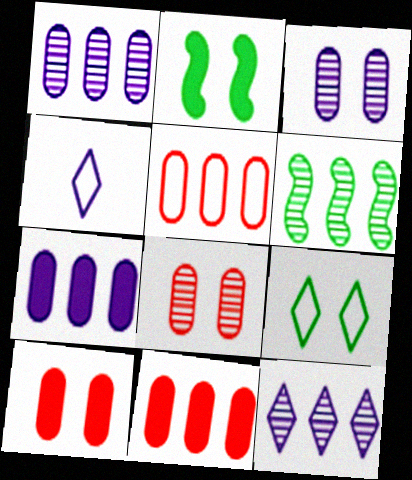[[4, 6, 10]]